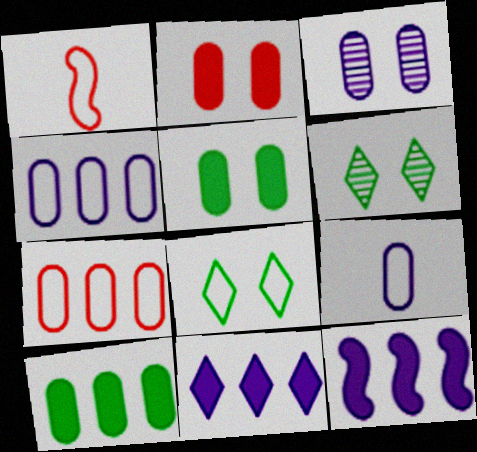[[1, 4, 8]]